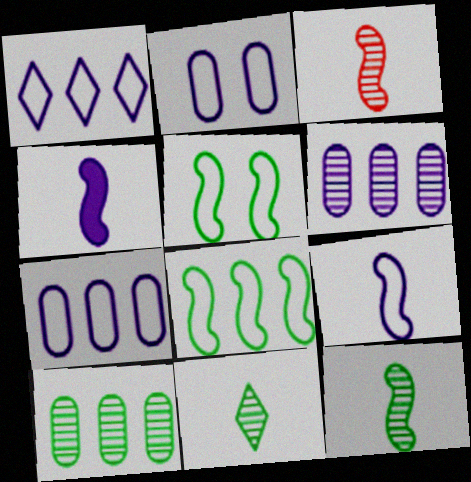[[1, 2, 9]]